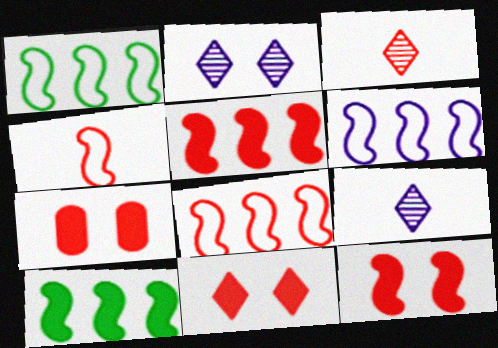[[1, 6, 8], 
[1, 7, 9], 
[3, 7, 8], 
[7, 11, 12]]